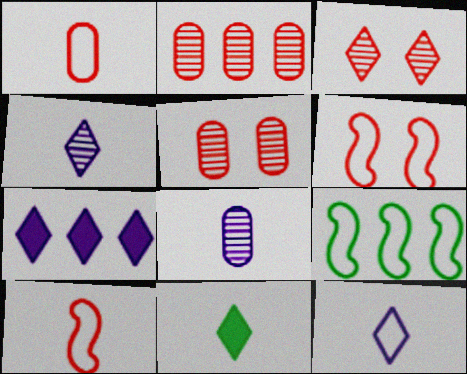[[2, 7, 9], 
[8, 10, 11]]